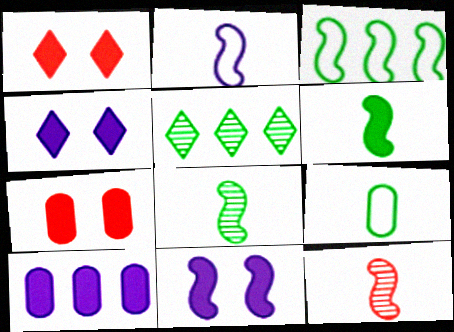[[1, 6, 10], 
[2, 5, 7], 
[2, 6, 12], 
[3, 11, 12]]